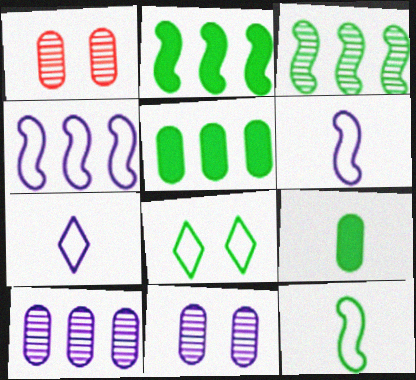[[1, 2, 7], 
[3, 8, 9]]